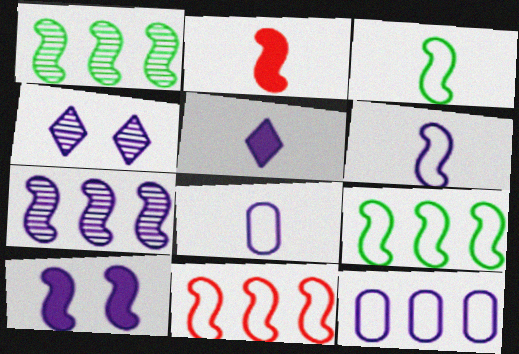[[6, 7, 10]]